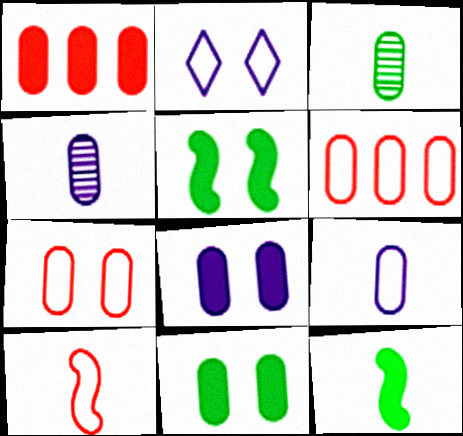[[3, 6, 8], 
[4, 6, 11]]